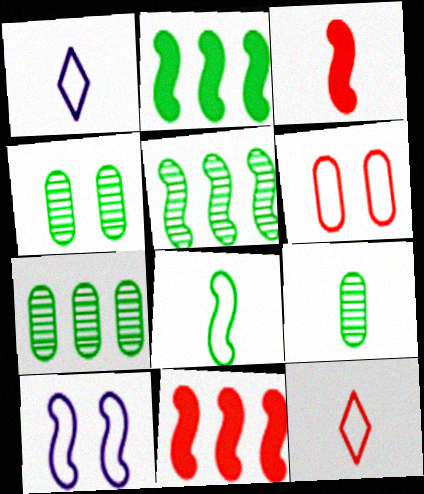[[1, 3, 9], 
[1, 4, 11], 
[3, 5, 10], 
[4, 7, 9]]